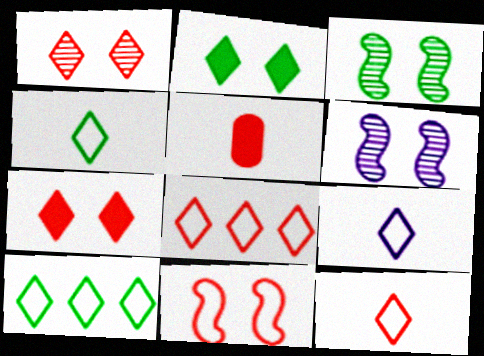[[4, 9, 12], 
[5, 6, 10]]